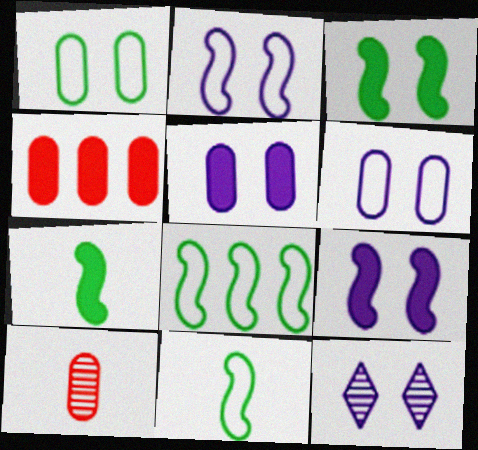[[2, 5, 12], 
[4, 11, 12], 
[6, 9, 12]]